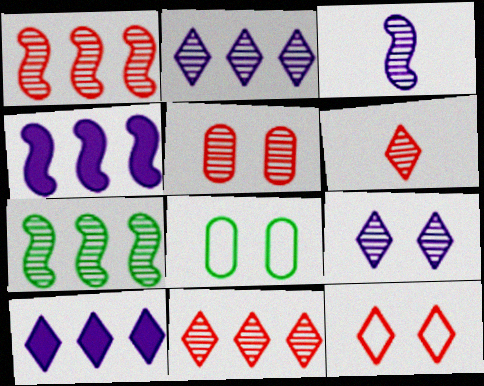[[1, 5, 6], 
[4, 6, 8]]